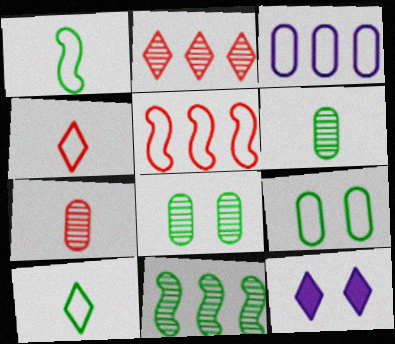[[2, 10, 12], 
[5, 6, 12]]